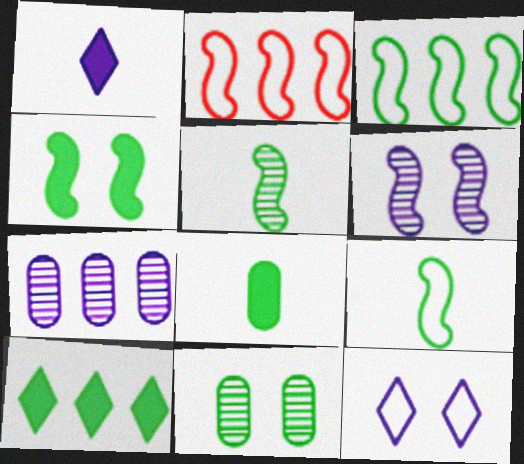[[1, 2, 11], 
[2, 7, 10], 
[3, 4, 5], 
[4, 8, 10], 
[9, 10, 11]]